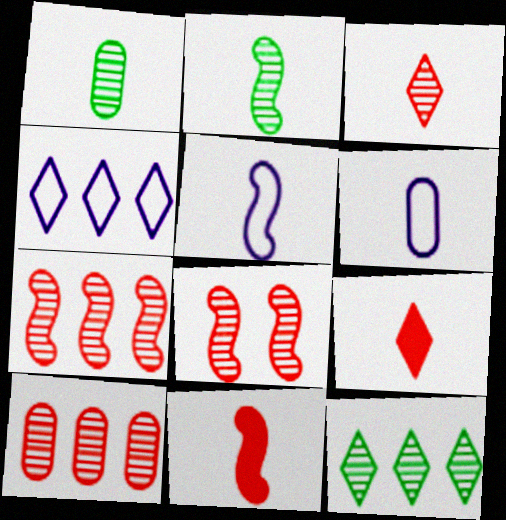[[1, 5, 9], 
[2, 5, 11], 
[2, 6, 9], 
[3, 8, 10]]